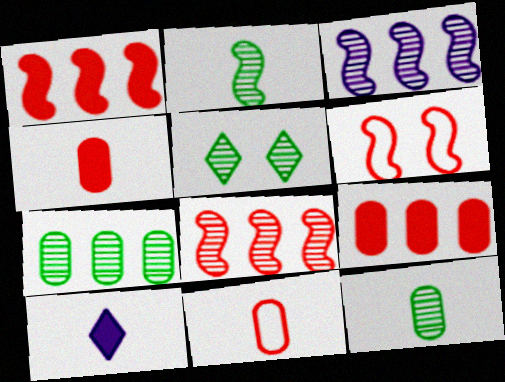[[2, 5, 7], 
[2, 10, 11], 
[6, 7, 10]]